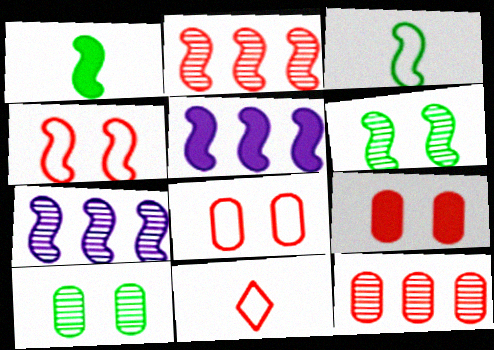[[1, 4, 7], 
[2, 9, 11], 
[5, 10, 11]]